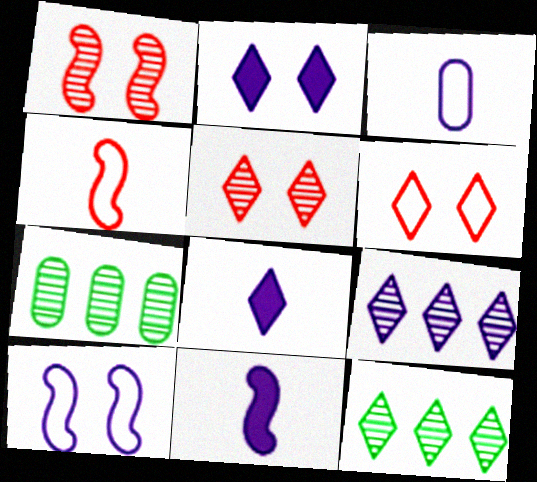[[2, 4, 7], 
[6, 7, 11], 
[6, 8, 12]]